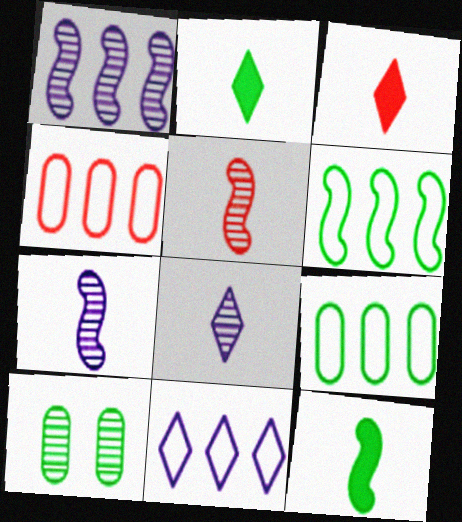[[2, 6, 10], 
[4, 6, 11]]